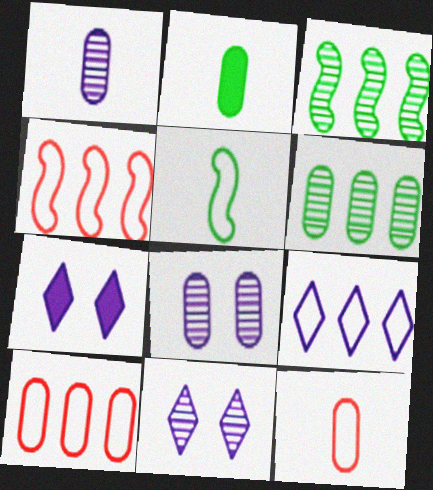[[1, 2, 12], 
[2, 4, 11], 
[2, 8, 10], 
[3, 7, 12]]